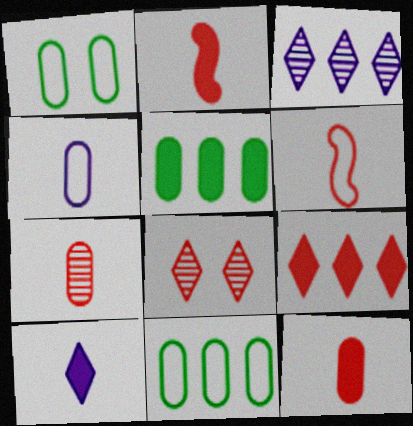[[1, 2, 3]]